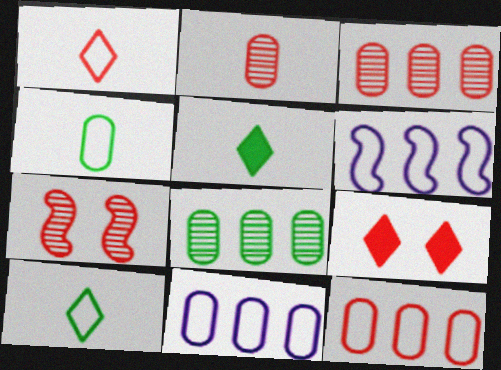[[5, 7, 11]]